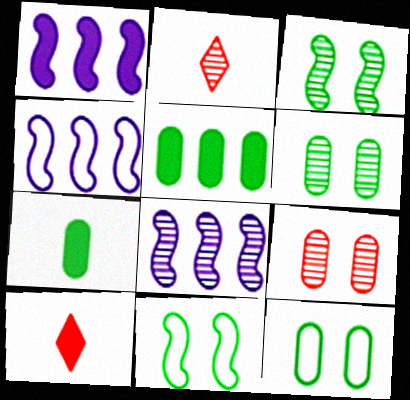[[1, 2, 12], 
[1, 4, 8], 
[2, 6, 8], 
[4, 6, 10], 
[8, 10, 12]]